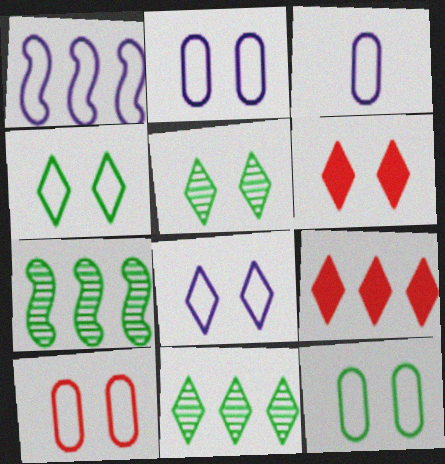[[1, 3, 8], 
[2, 10, 12], 
[3, 6, 7], 
[5, 6, 8]]